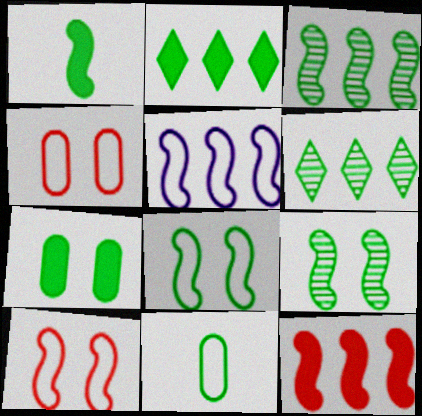[[1, 2, 7], 
[1, 3, 8], 
[2, 9, 11], 
[3, 5, 12]]